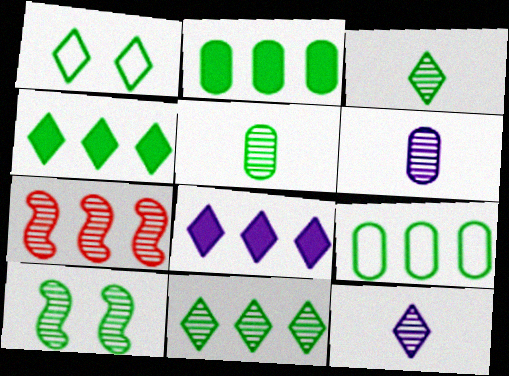[[1, 3, 4], 
[5, 10, 11], 
[7, 8, 9]]